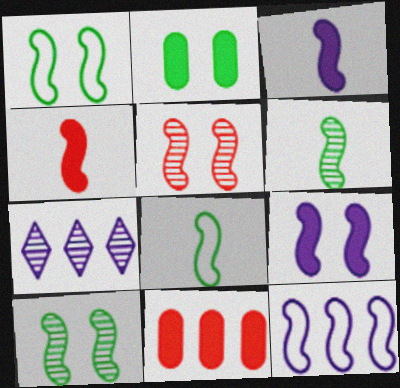[[1, 5, 9], 
[4, 10, 12]]